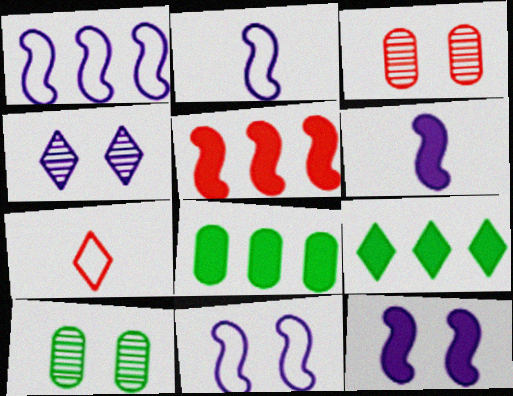[[1, 2, 11], 
[2, 3, 9], 
[3, 5, 7], 
[4, 7, 9]]